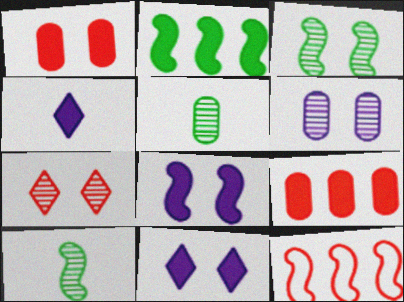[[1, 2, 4], 
[3, 6, 7], 
[5, 11, 12], 
[8, 10, 12]]